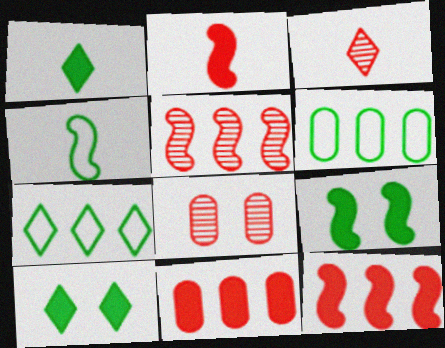[[3, 5, 8]]